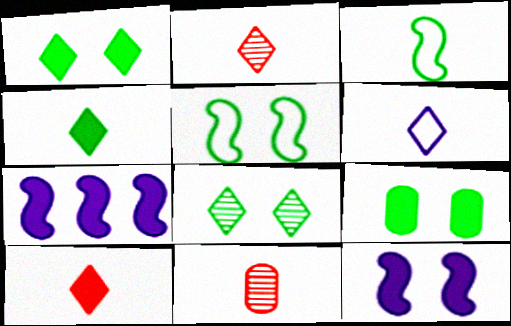[[2, 4, 6], 
[5, 8, 9], 
[7, 9, 10]]